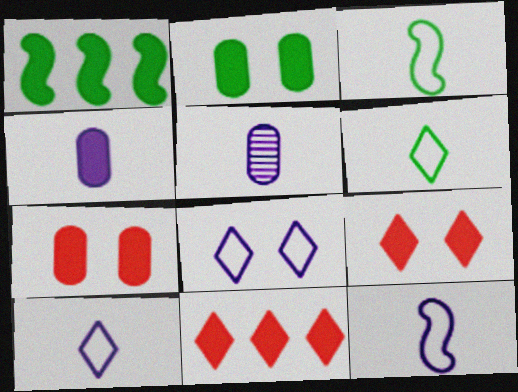[[1, 4, 9]]